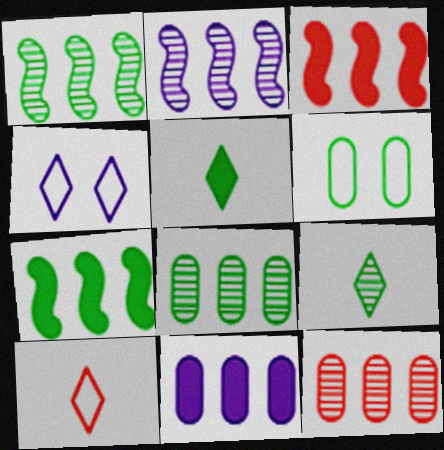[[1, 5, 6], 
[6, 7, 9]]